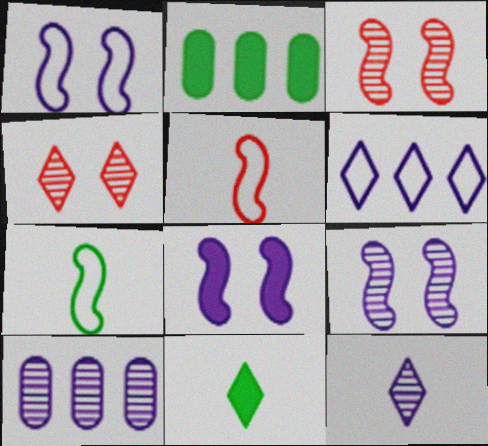[[1, 8, 9], 
[4, 6, 11], 
[9, 10, 12]]